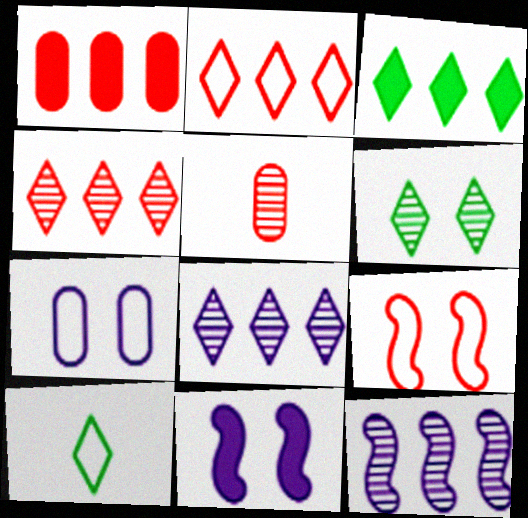[[2, 3, 8], 
[3, 6, 10], 
[5, 6, 12]]